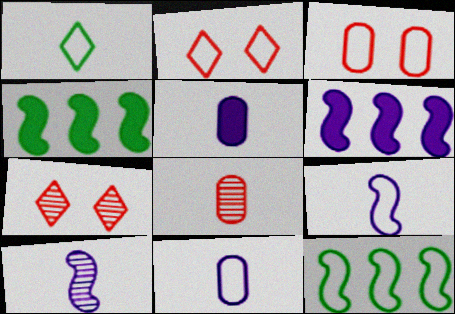[[2, 11, 12], 
[4, 7, 11], 
[5, 7, 12]]